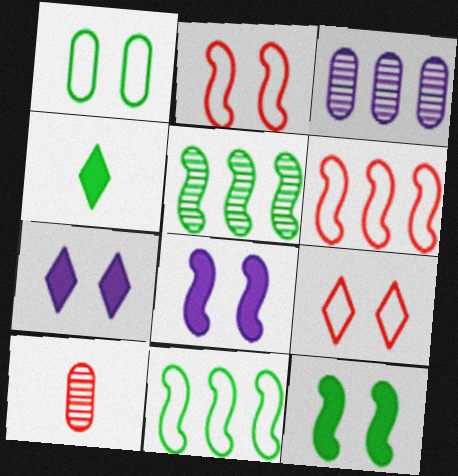[[1, 4, 5], 
[2, 3, 4], 
[7, 10, 11]]